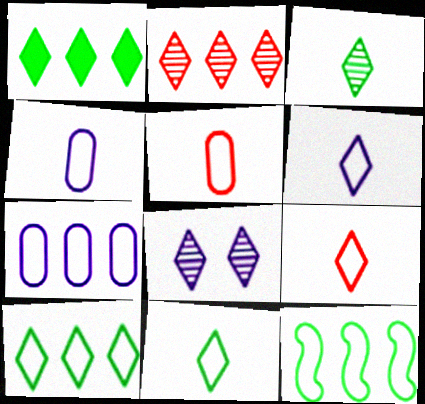[[1, 8, 9], 
[2, 3, 8], 
[6, 9, 11]]